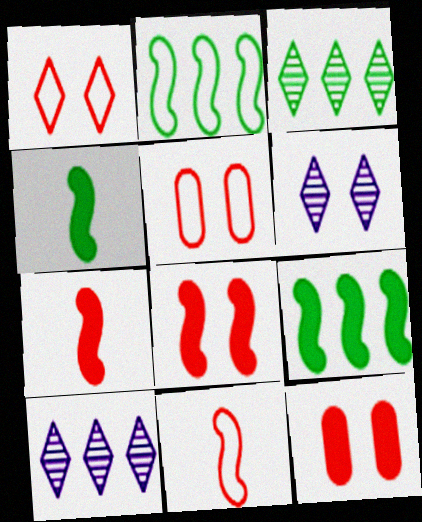[[4, 5, 10]]